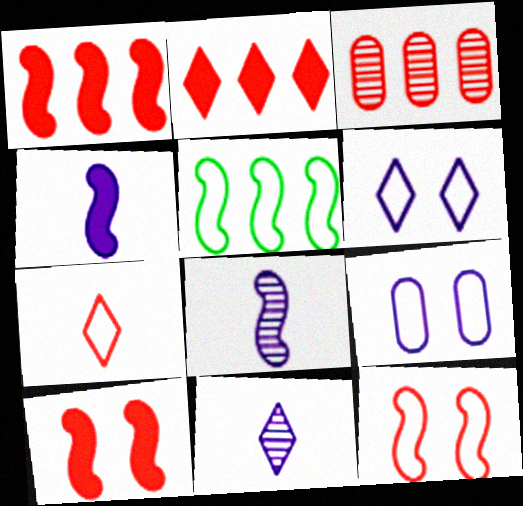[[3, 7, 10], 
[5, 7, 9], 
[5, 8, 10]]